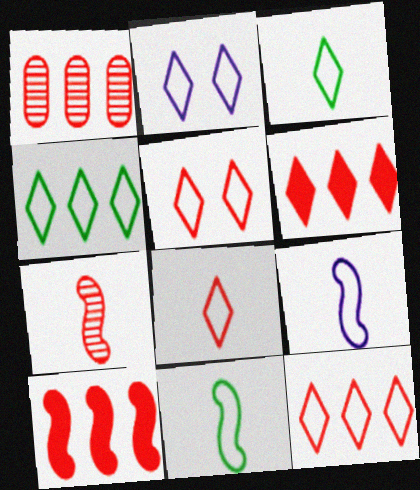[[1, 10, 12], 
[2, 3, 12], 
[2, 4, 8], 
[5, 8, 12]]